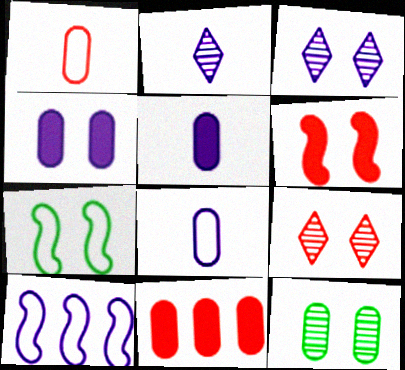[[2, 4, 10], 
[2, 7, 11], 
[3, 5, 10], 
[4, 7, 9], 
[8, 11, 12]]